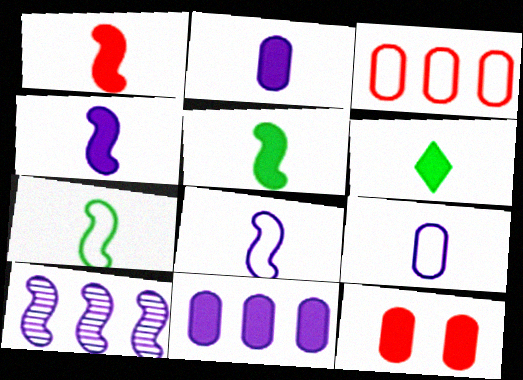[[1, 2, 6], 
[1, 4, 5]]